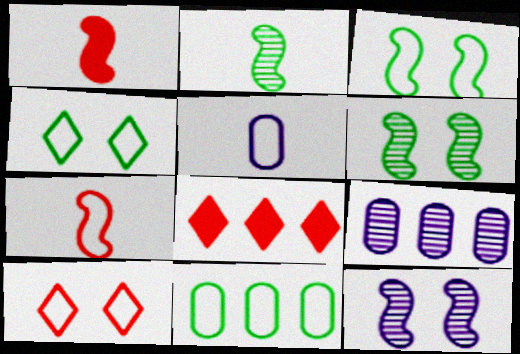[[1, 4, 9], 
[5, 6, 8]]